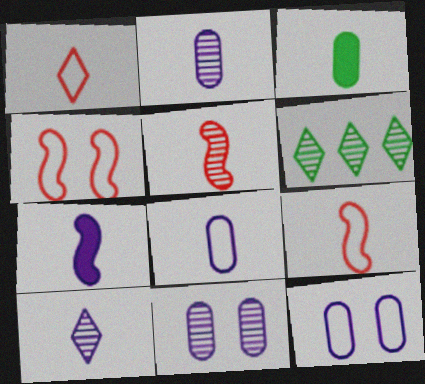[[3, 9, 10], 
[5, 6, 11], 
[7, 8, 10]]